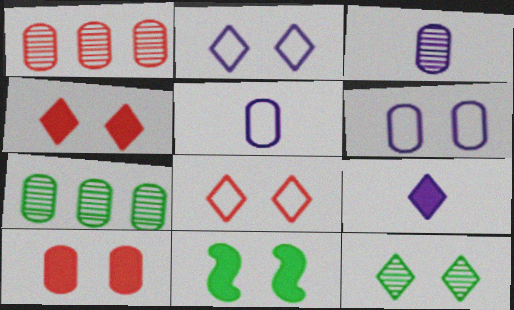[[2, 4, 12], 
[5, 7, 10]]